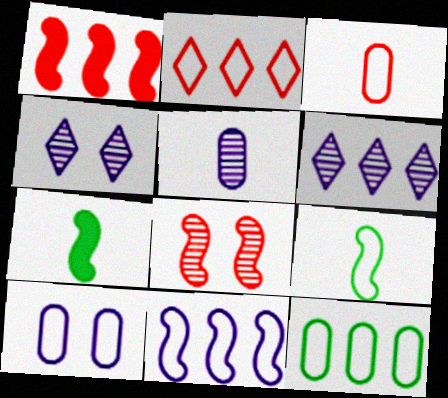[[1, 6, 12], 
[2, 9, 10], 
[2, 11, 12], 
[3, 10, 12], 
[7, 8, 11]]